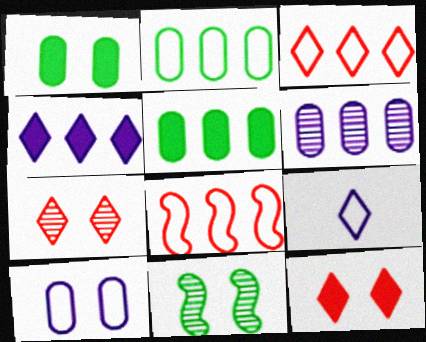[[10, 11, 12]]